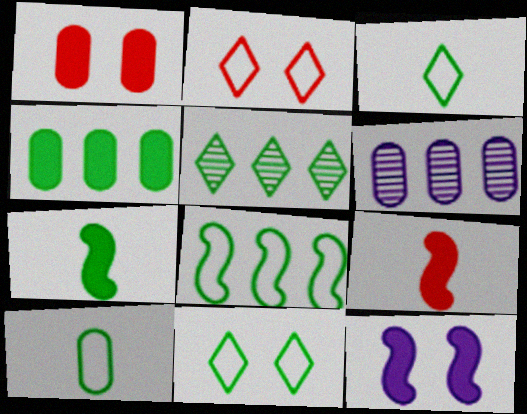[[1, 6, 10], 
[2, 6, 7], 
[4, 5, 8], 
[6, 9, 11], 
[8, 10, 11]]